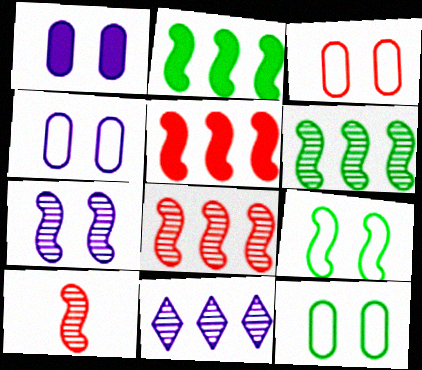[[3, 4, 12], 
[6, 7, 10]]